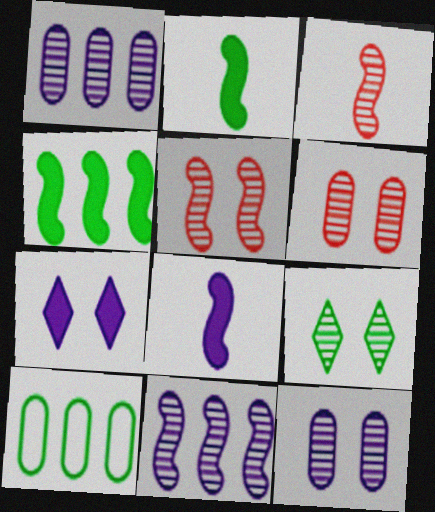[[1, 3, 9], 
[2, 9, 10], 
[3, 7, 10], 
[5, 9, 12]]